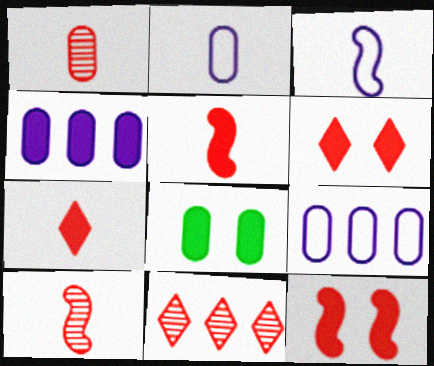[[1, 8, 9], 
[3, 8, 11]]